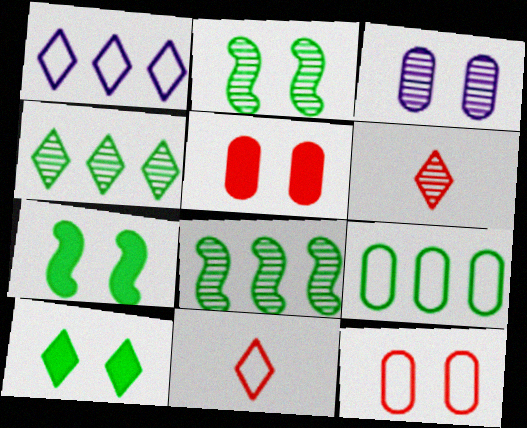[[1, 6, 10], 
[3, 6, 8]]